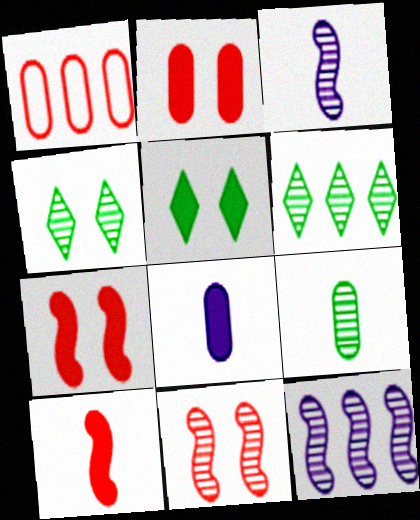[[1, 3, 5]]